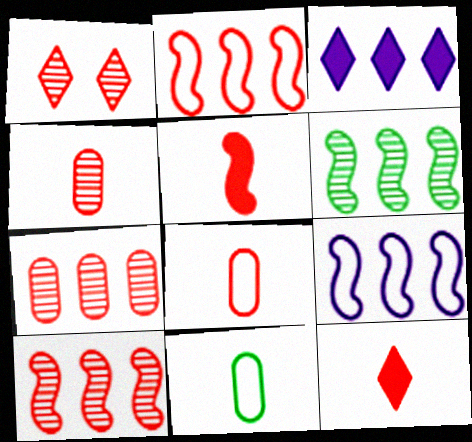[[1, 4, 10]]